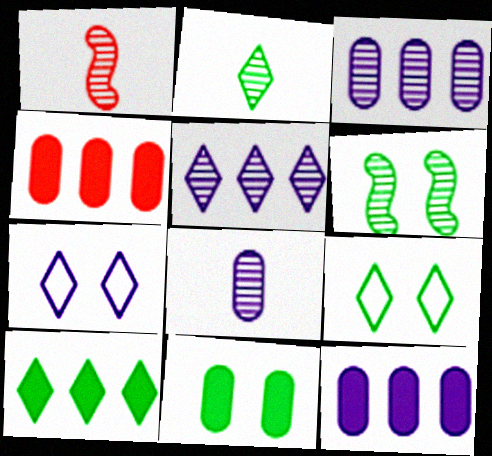[[1, 2, 8], 
[1, 9, 12], 
[2, 9, 10], 
[6, 9, 11]]